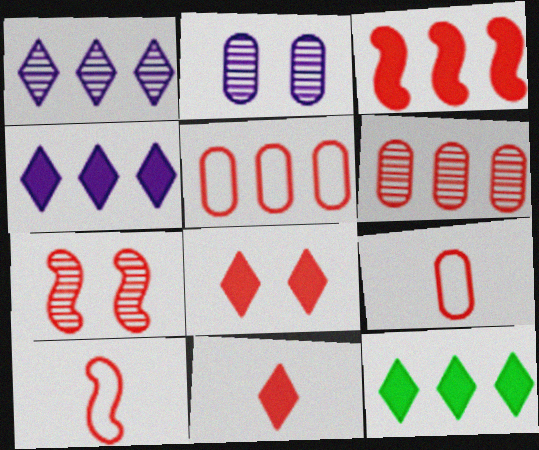[[2, 10, 12], 
[3, 7, 10], 
[5, 7, 11], 
[6, 8, 10]]